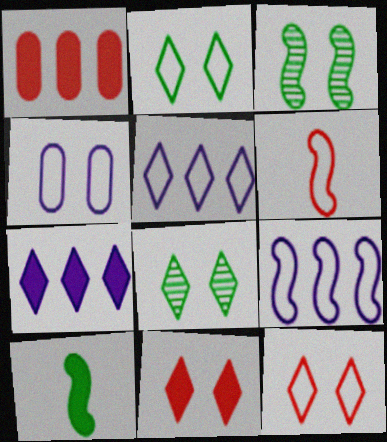[[3, 4, 11]]